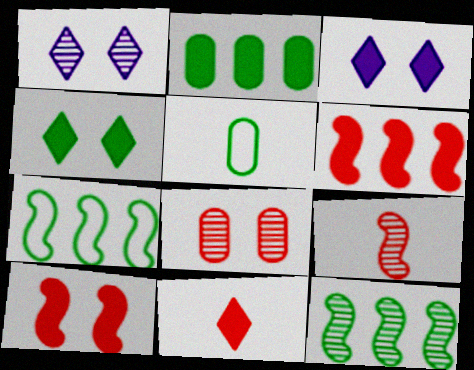[[1, 5, 6], 
[4, 5, 12]]